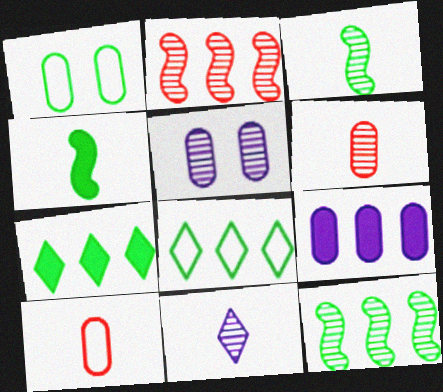[[1, 3, 7], 
[1, 6, 9], 
[2, 8, 9], 
[3, 6, 11], 
[4, 10, 11]]